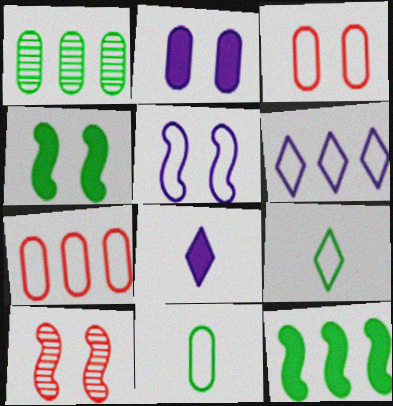[[1, 4, 9], 
[4, 5, 10], 
[5, 7, 9]]